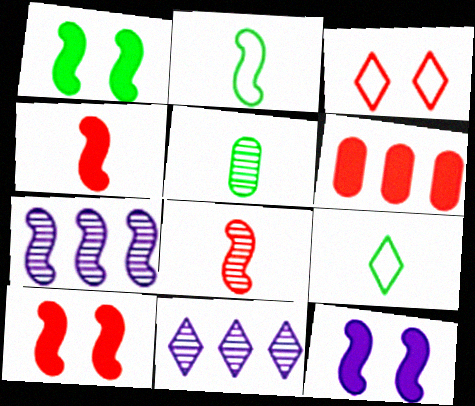[[1, 10, 12], 
[2, 7, 10], 
[3, 6, 8]]